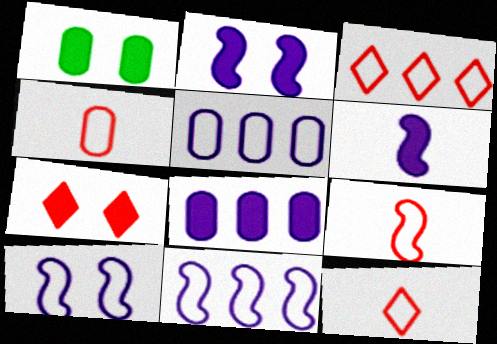[[1, 2, 7], 
[4, 9, 12]]